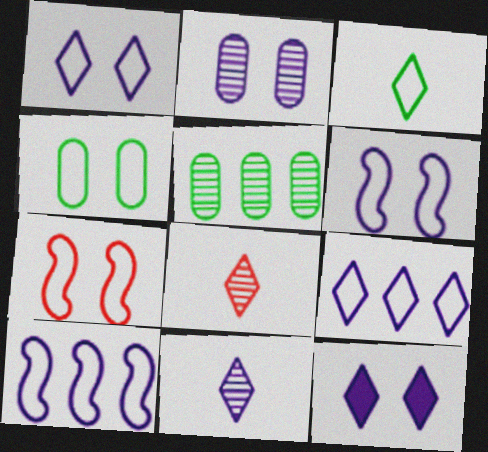[[1, 4, 7], 
[2, 6, 12], 
[9, 11, 12]]